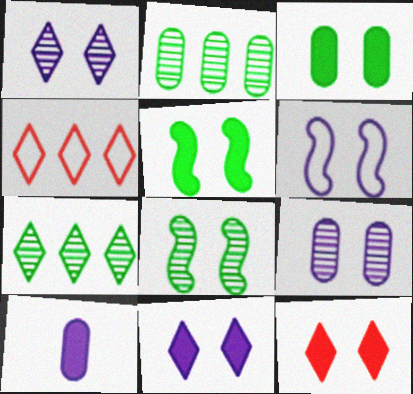[[4, 8, 10], 
[6, 9, 11]]